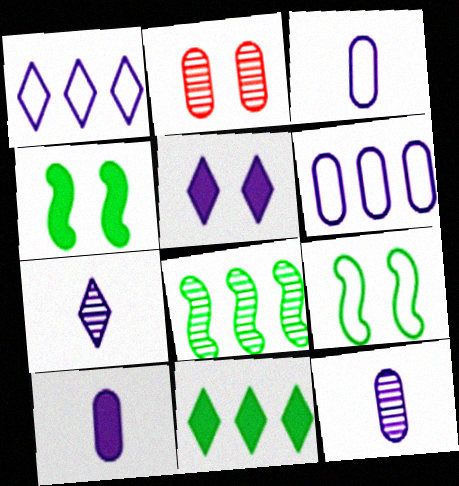[[1, 5, 7], 
[2, 5, 9], 
[2, 7, 8], 
[3, 10, 12]]